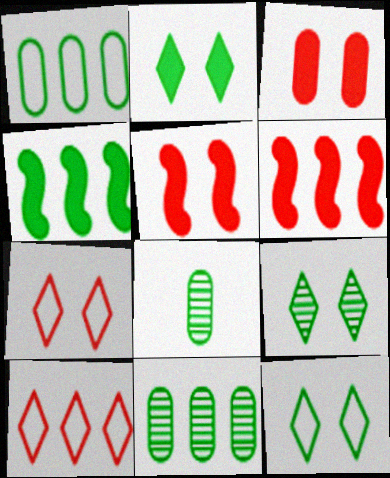[[2, 9, 12], 
[4, 8, 12]]